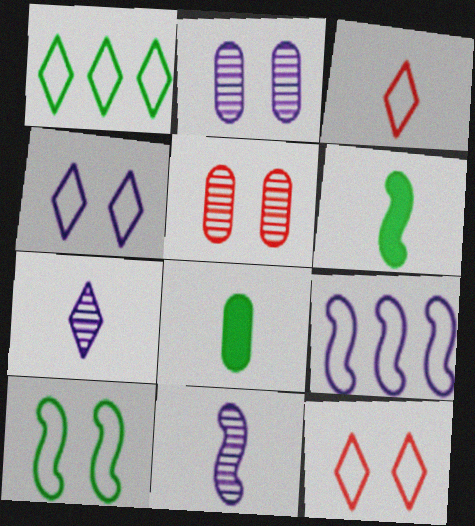[[1, 3, 4], 
[3, 8, 11]]